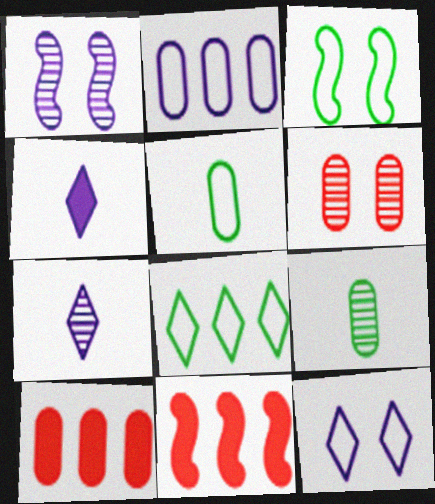[[1, 2, 4], 
[3, 5, 8], 
[3, 7, 10], 
[9, 11, 12]]